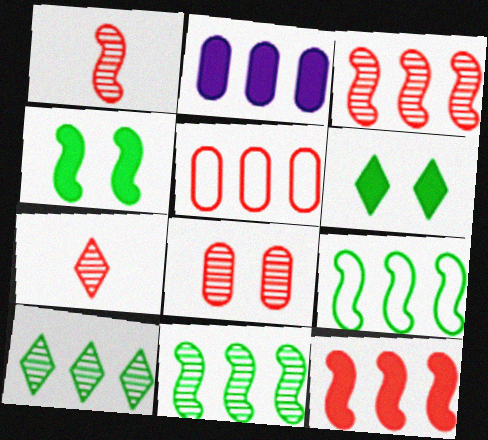[[3, 7, 8]]